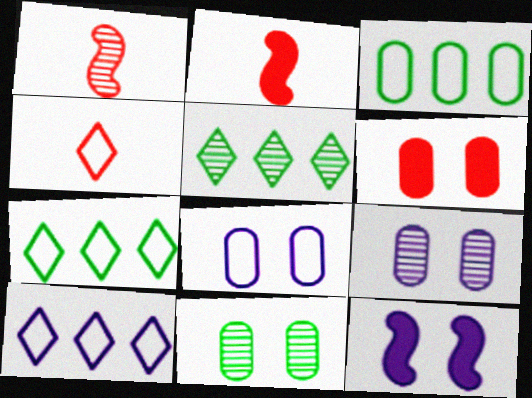[[1, 5, 9], 
[2, 5, 8], 
[2, 7, 9], 
[2, 10, 11], 
[6, 8, 11]]